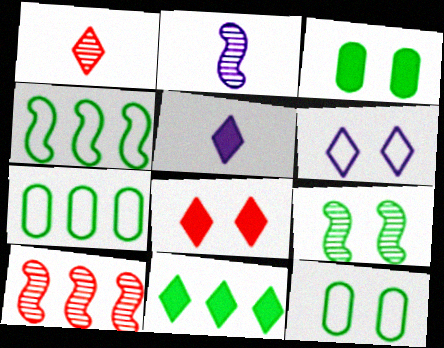[[1, 6, 11], 
[2, 7, 8], 
[2, 9, 10], 
[5, 8, 11], 
[5, 10, 12]]